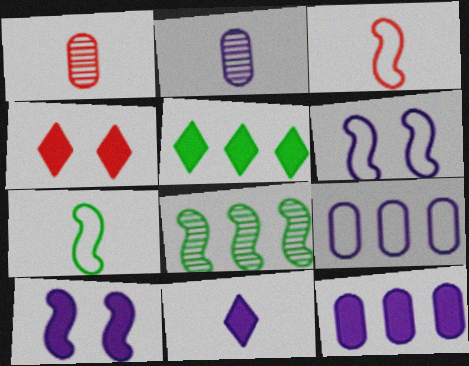[[1, 5, 6], 
[1, 7, 11], 
[3, 8, 10], 
[4, 5, 11], 
[10, 11, 12]]